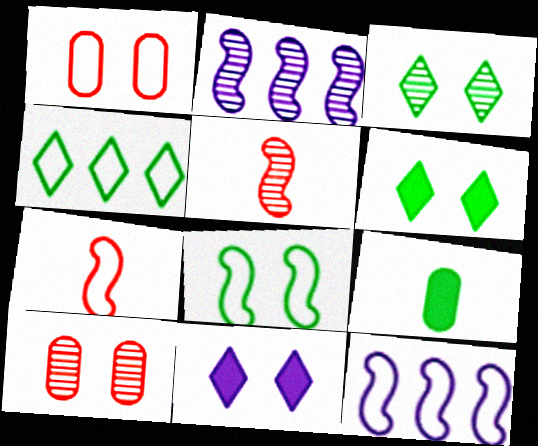[[7, 8, 12], 
[8, 10, 11]]